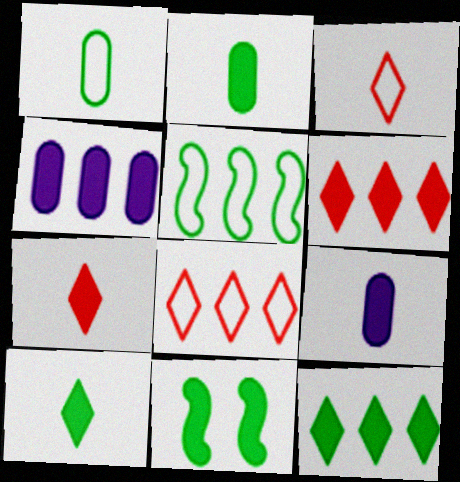[[2, 11, 12], 
[4, 7, 11], 
[6, 9, 11]]